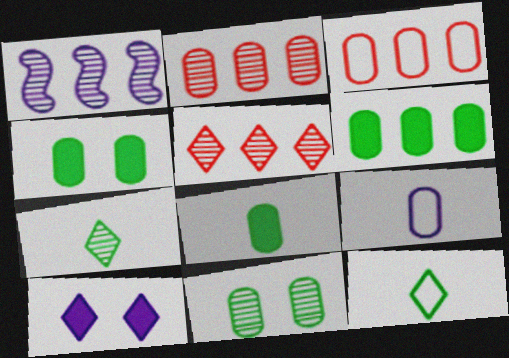[[1, 9, 10], 
[2, 4, 9], 
[4, 6, 8], 
[5, 10, 12]]